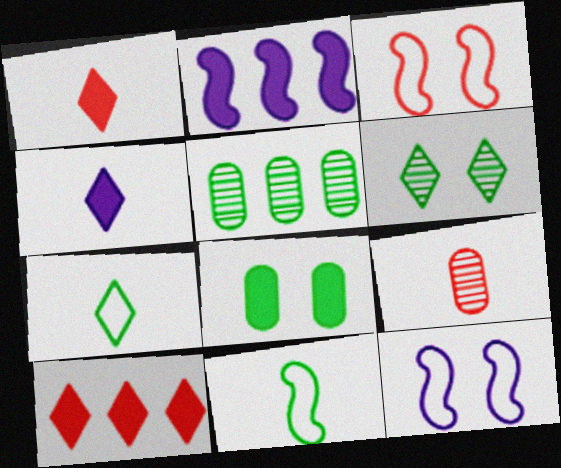[[1, 2, 8], 
[1, 5, 12], 
[3, 4, 5], 
[3, 9, 10], 
[4, 9, 11]]